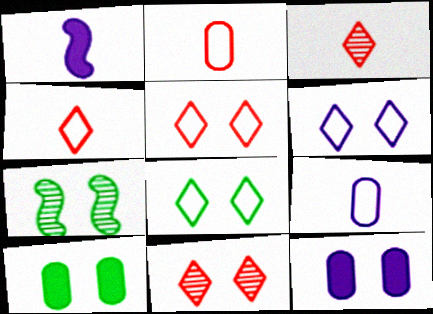[[5, 6, 8], 
[5, 7, 12], 
[7, 8, 10]]